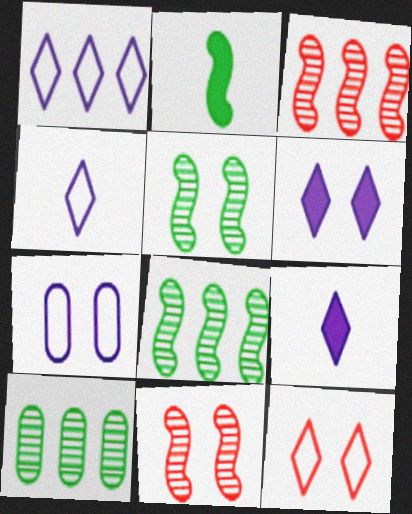[]